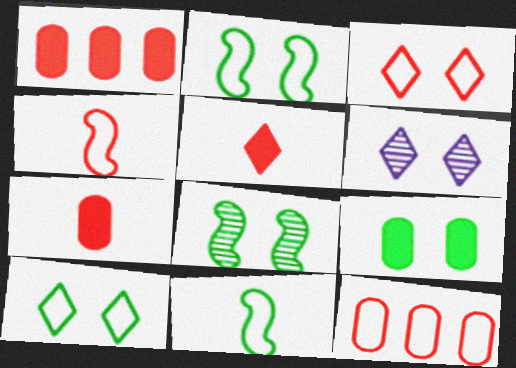[[1, 6, 11], 
[3, 4, 12], 
[8, 9, 10]]